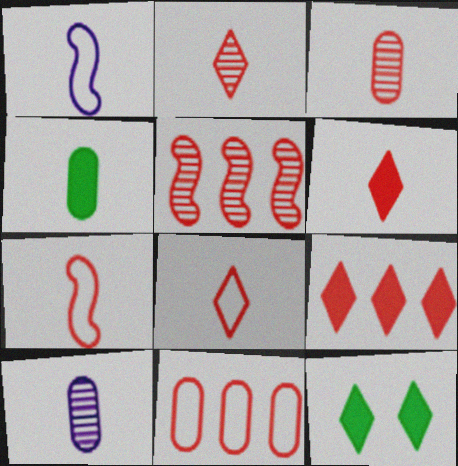[[1, 2, 4], 
[2, 6, 8], 
[3, 6, 7], 
[5, 9, 11]]